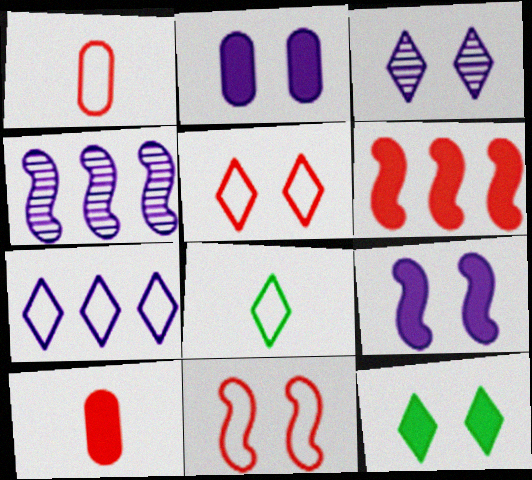[[1, 4, 12], 
[3, 5, 12], 
[5, 7, 8]]